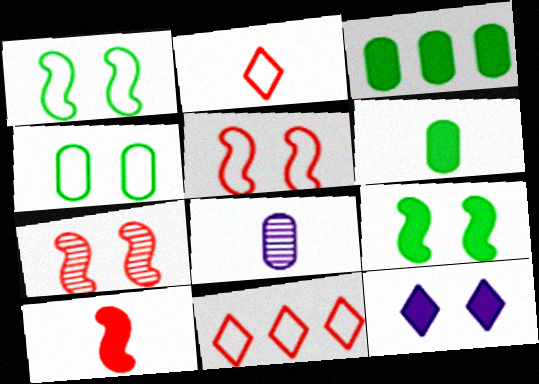[[3, 10, 12], 
[4, 7, 12], 
[8, 9, 11]]